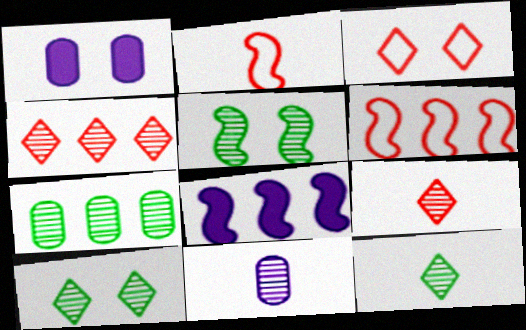[[1, 3, 5], 
[1, 6, 12], 
[2, 5, 8], 
[4, 5, 11], 
[5, 7, 12]]